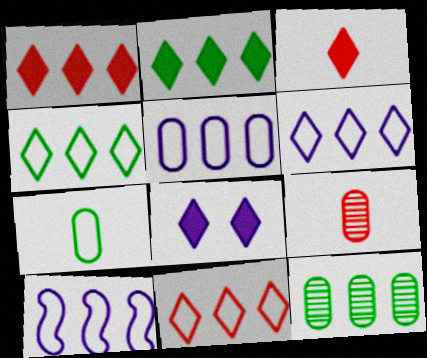[[1, 10, 12], 
[2, 3, 8], 
[4, 6, 11], 
[5, 6, 10]]